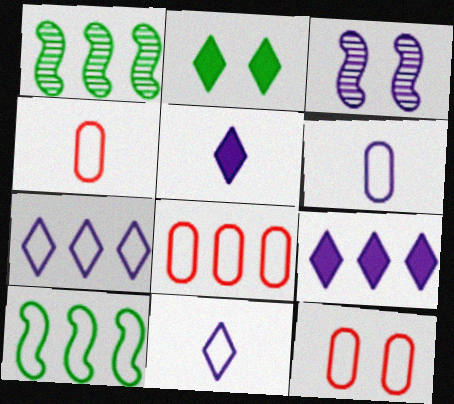[[1, 5, 12], 
[1, 8, 9], 
[2, 3, 12], 
[3, 6, 9], 
[4, 8, 12], 
[7, 8, 10], 
[10, 11, 12]]